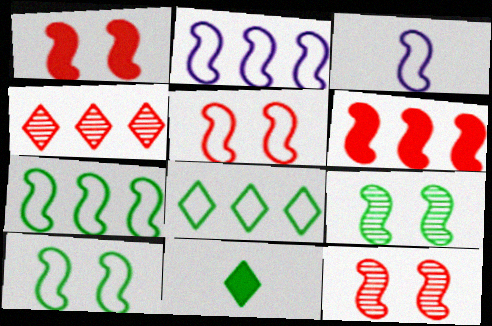[[1, 5, 12], 
[3, 5, 7], 
[3, 6, 9]]